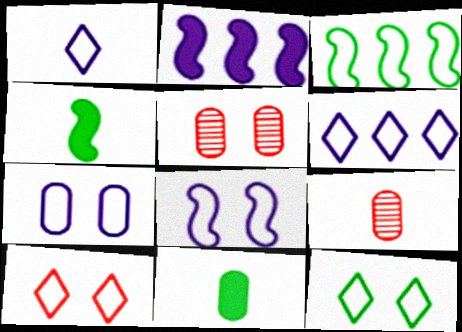[[1, 4, 9], 
[2, 9, 12], 
[4, 5, 6]]